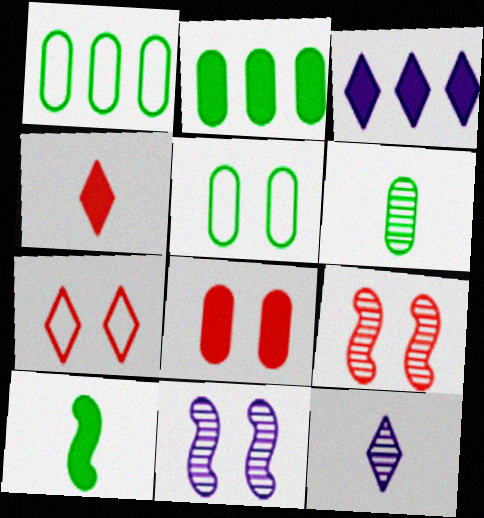[[1, 4, 11], 
[2, 5, 6], 
[3, 8, 10], 
[7, 8, 9]]